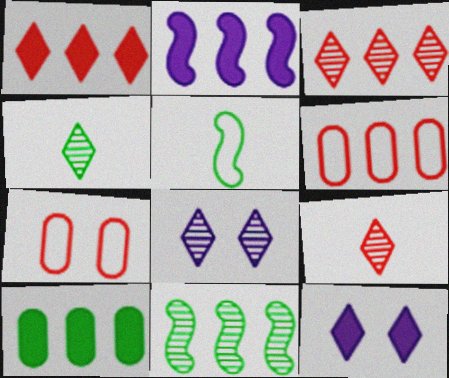[[1, 2, 10], 
[2, 4, 7], 
[3, 4, 8]]